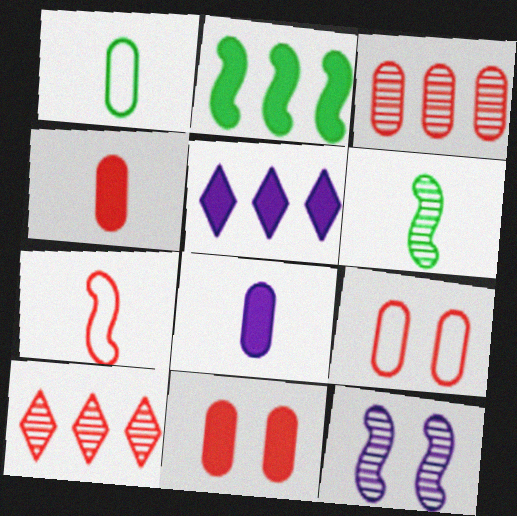[[2, 7, 12], 
[3, 4, 9], 
[5, 6, 9], 
[7, 10, 11]]